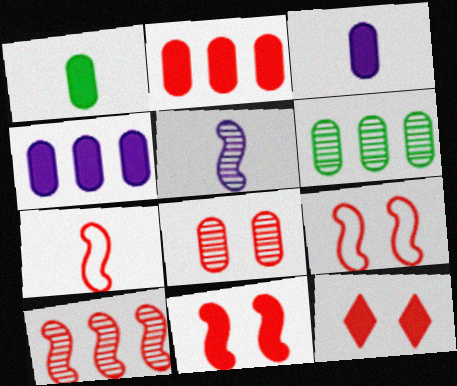[[7, 10, 11], 
[8, 9, 12]]